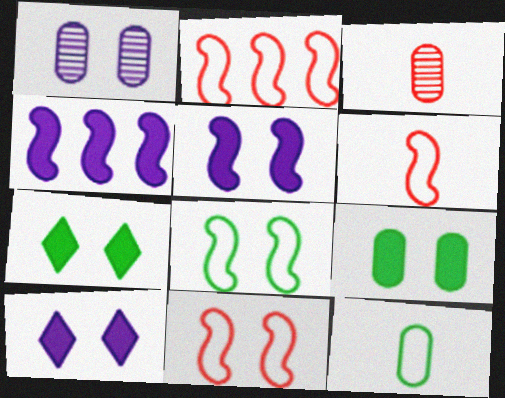[[1, 7, 11], 
[2, 6, 11]]